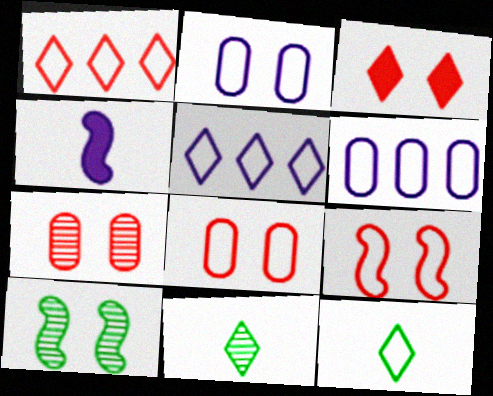[[2, 3, 10], 
[3, 5, 11], 
[3, 7, 9], 
[6, 9, 12]]